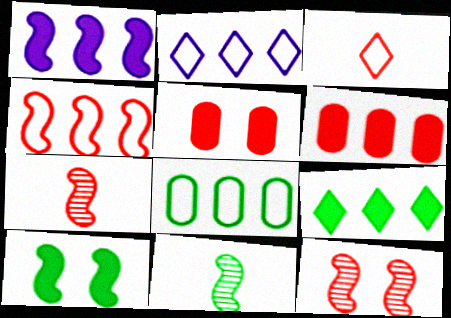[[1, 6, 9], 
[2, 4, 8], 
[2, 5, 11], 
[3, 6, 12]]